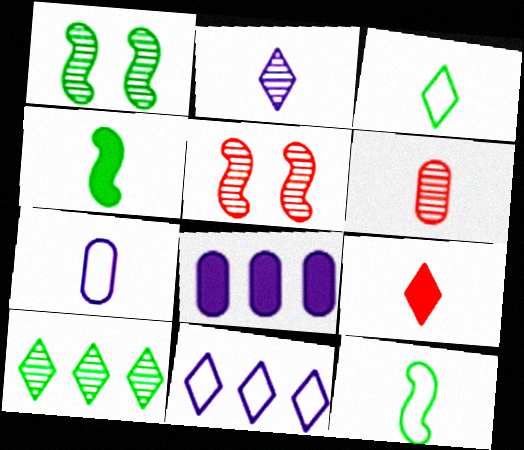[[2, 3, 9], 
[3, 5, 8]]